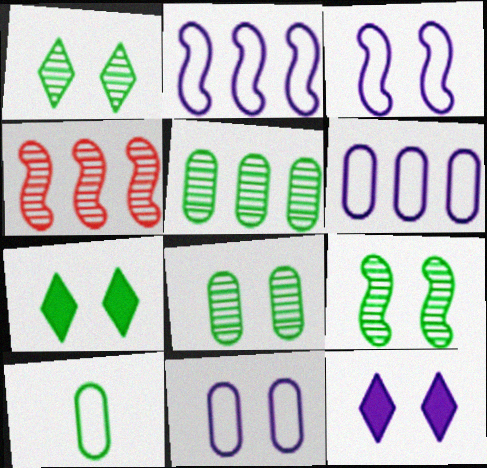[[1, 8, 9], 
[4, 10, 12]]